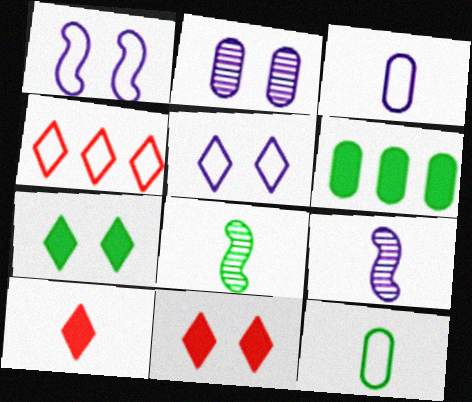[[1, 4, 12], 
[3, 8, 10], 
[9, 10, 12]]